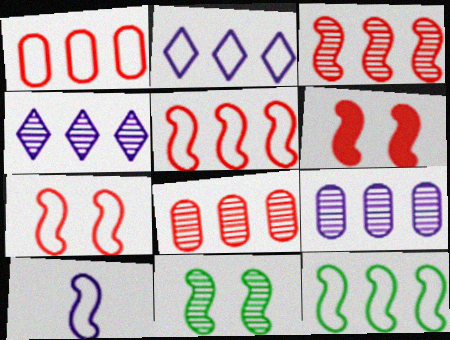[[1, 2, 12], 
[7, 10, 12]]